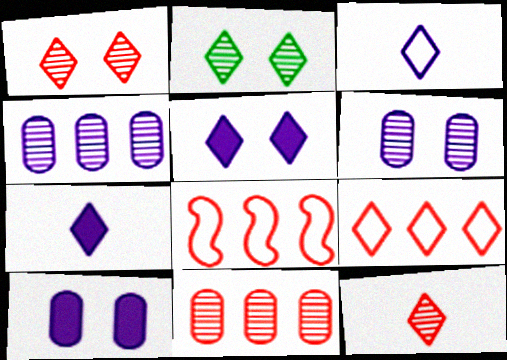[[2, 7, 9]]